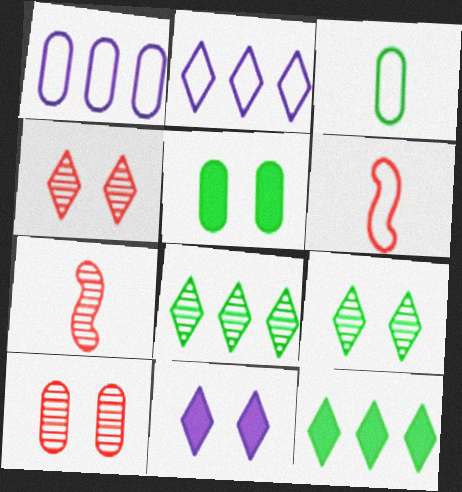[[2, 5, 7]]